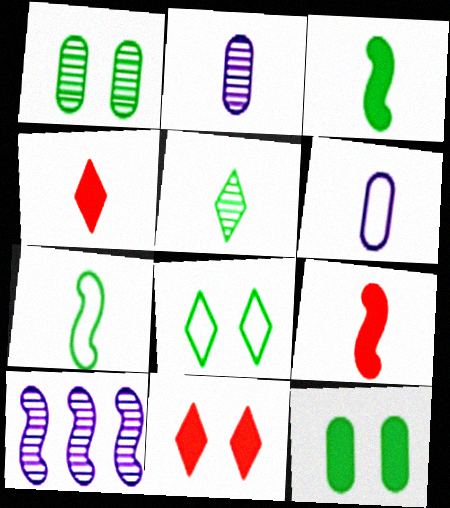[[2, 4, 7], 
[5, 6, 9]]